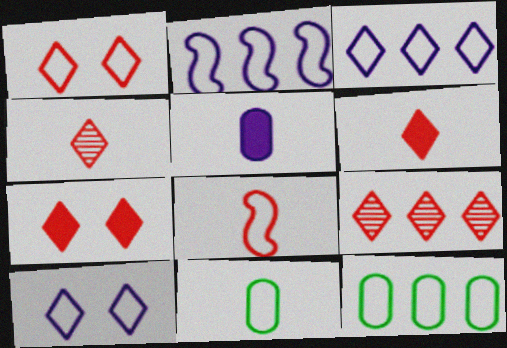[[1, 2, 11], 
[1, 6, 9], 
[8, 10, 12]]